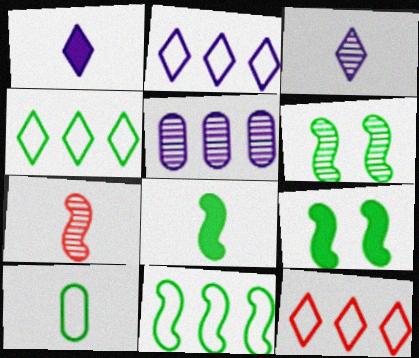[[1, 7, 10], 
[2, 4, 12], 
[6, 8, 11]]